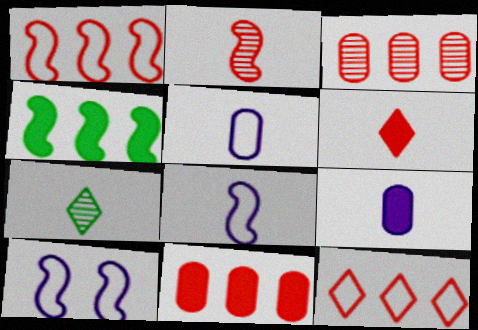[[2, 4, 10], 
[7, 10, 11]]